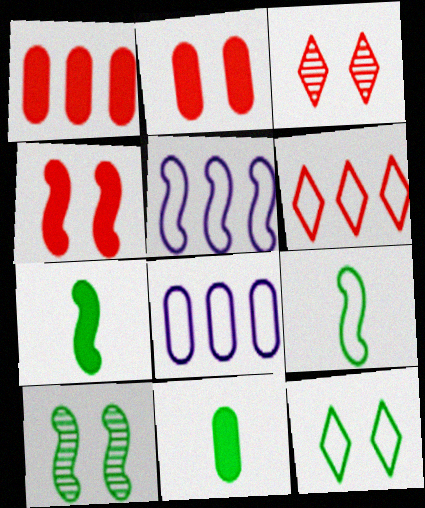[[3, 5, 11], 
[3, 7, 8]]